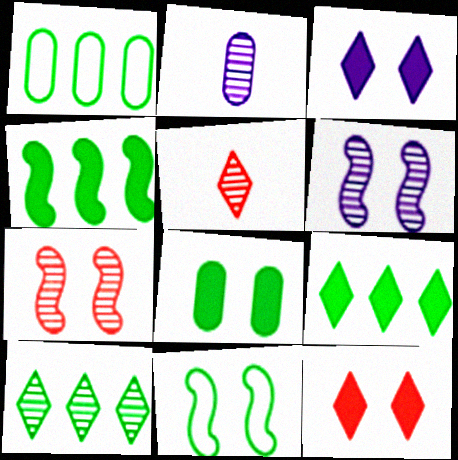[[1, 4, 10], 
[2, 7, 10]]